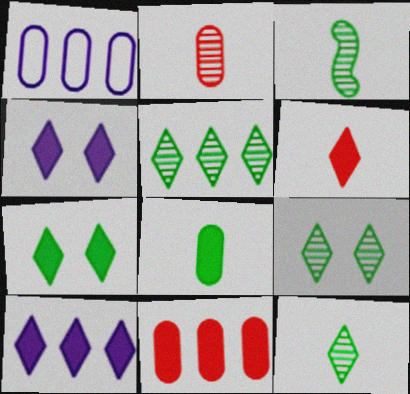[[5, 9, 12], 
[6, 7, 10]]